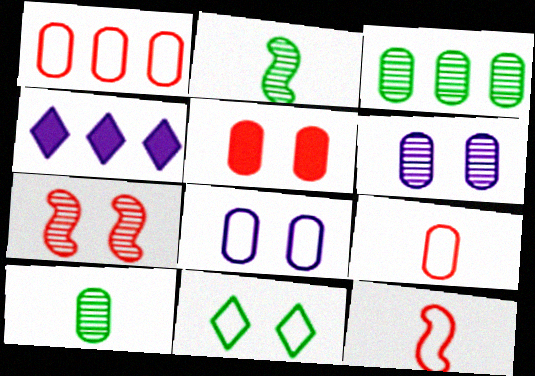[]